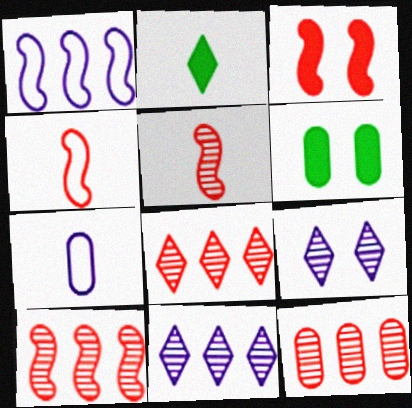[[2, 5, 7], 
[3, 4, 10], 
[4, 6, 11], 
[6, 7, 12], 
[8, 10, 12]]